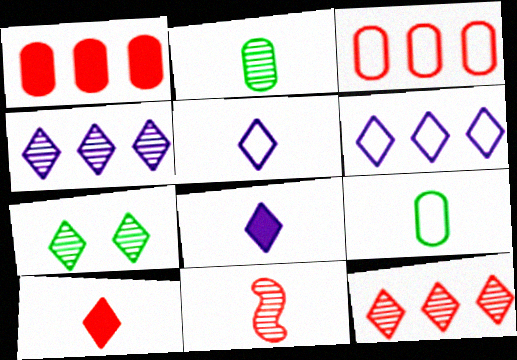[[6, 7, 10], 
[8, 9, 11]]